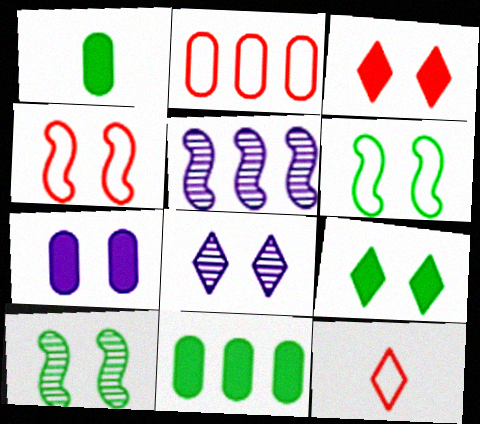[[2, 4, 12]]